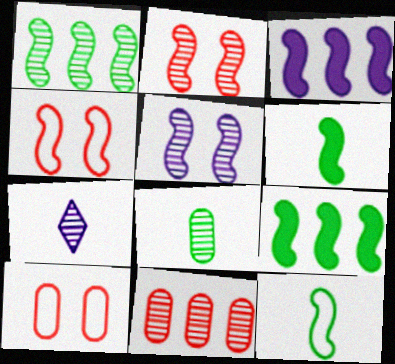[[2, 3, 12], 
[7, 9, 10]]